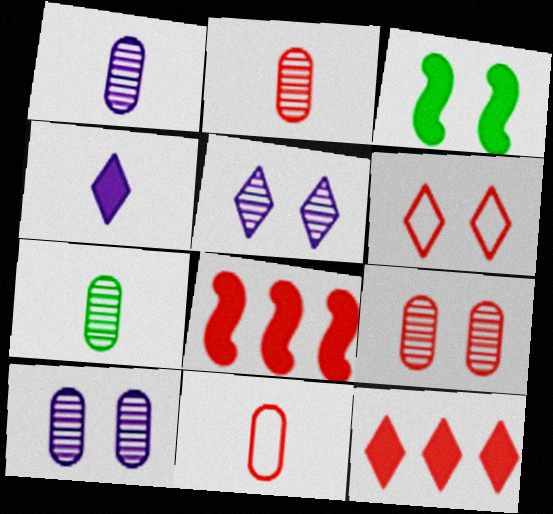[[1, 2, 7], 
[2, 6, 8], 
[3, 6, 10]]